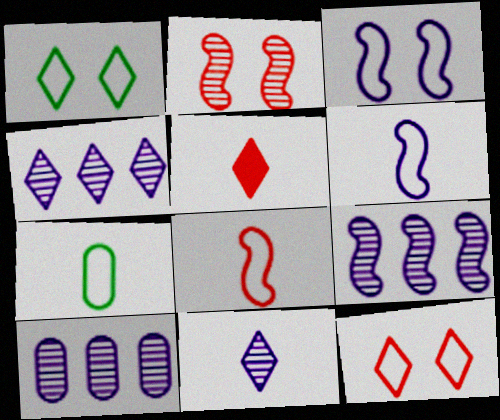[[1, 4, 5], 
[4, 9, 10]]